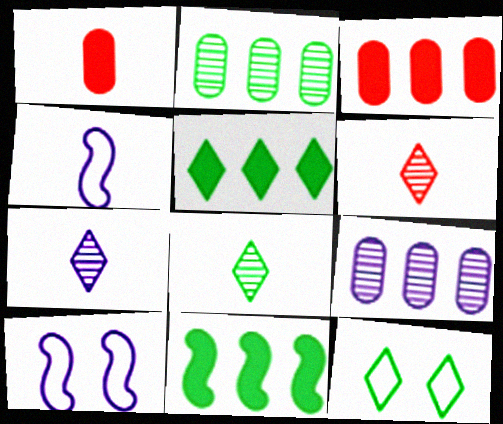[[1, 4, 8], 
[3, 8, 10], 
[5, 8, 12], 
[6, 7, 8]]